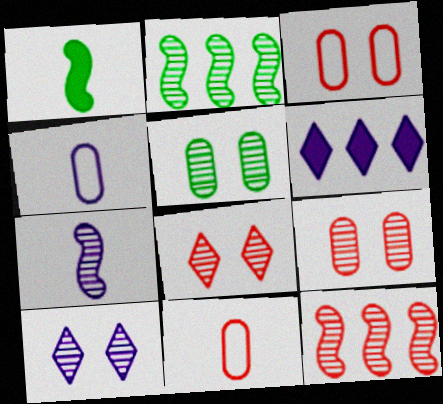[]